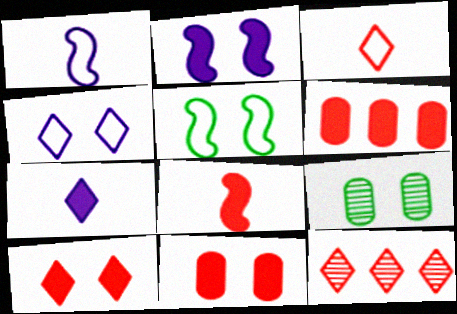[[3, 10, 12], 
[6, 8, 10]]